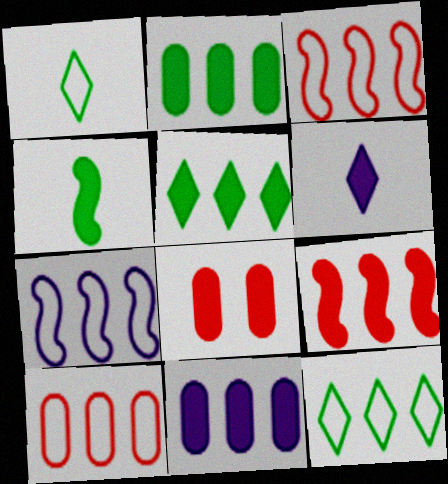[[5, 9, 11], 
[7, 10, 12]]